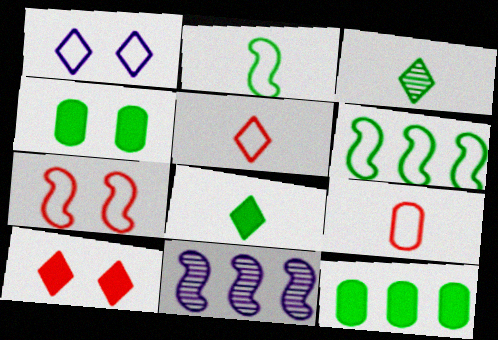[[1, 6, 9], 
[3, 4, 6], 
[4, 5, 11]]